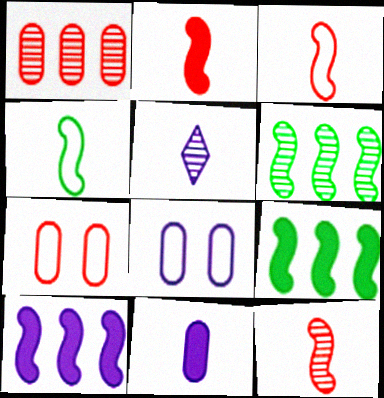[[2, 3, 12], 
[5, 7, 9], 
[5, 8, 10]]